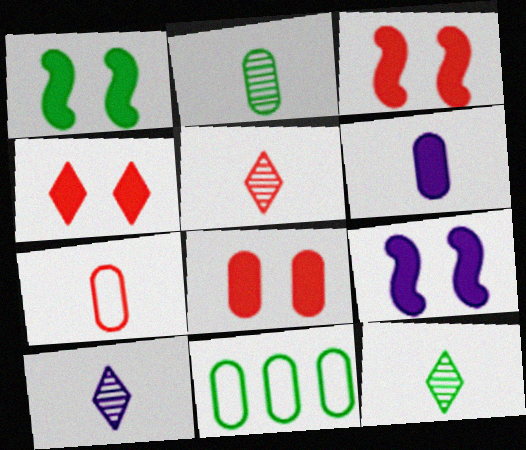[[1, 3, 9], 
[1, 11, 12], 
[2, 6, 7], 
[3, 4, 8], 
[3, 10, 11], 
[5, 9, 11], 
[5, 10, 12]]